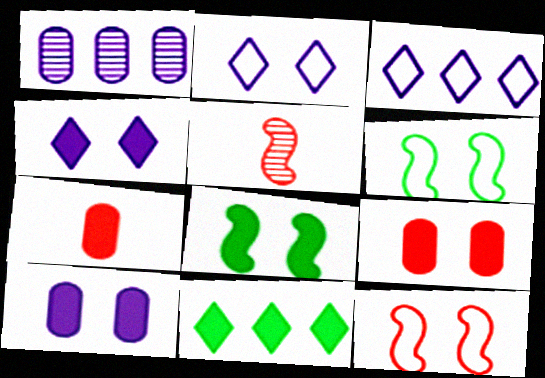[[4, 8, 9]]